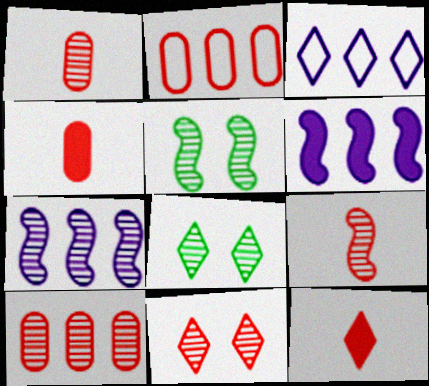[[1, 7, 8], 
[3, 4, 5], 
[3, 8, 12], 
[5, 7, 9], 
[9, 10, 11]]